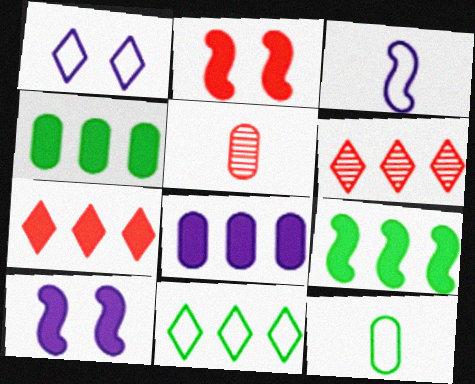[[1, 5, 9], 
[5, 10, 11], 
[6, 10, 12], 
[7, 8, 9]]